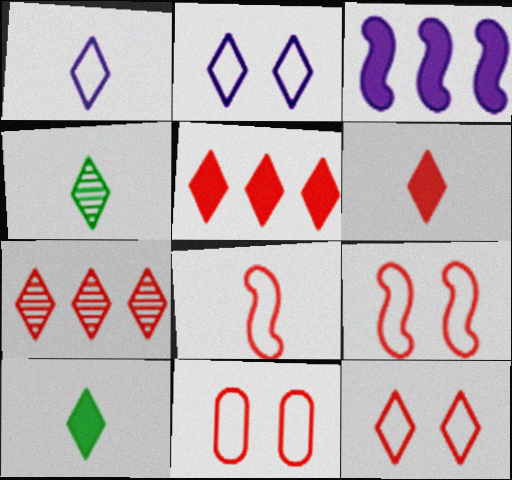[[1, 4, 6], 
[2, 4, 5], 
[2, 7, 10], 
[3, 4, 11], 
[6, 7, 12], 
[9, 11, 12]]